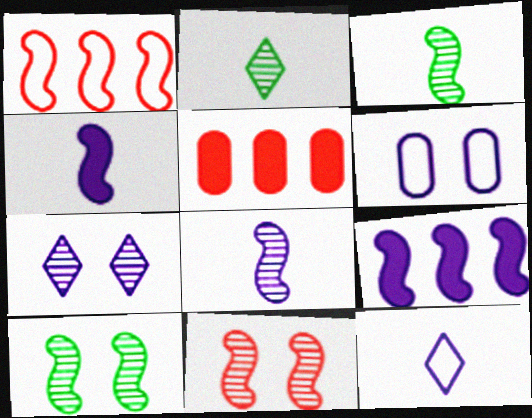[[1, 4, 10], 
[5, 10, 12]]